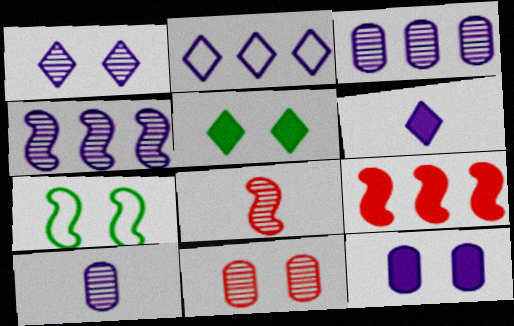[[1, 2, 6], 
[1, 4, 10]]